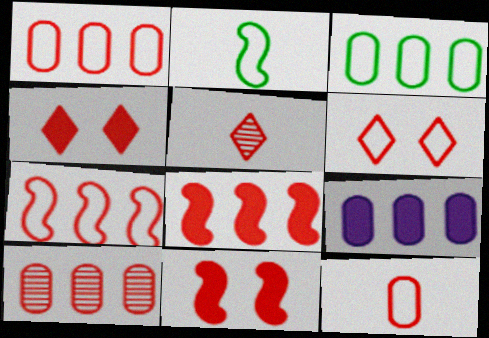[[1, 5, 11], 
[3, 9, 10], 
[6, 7, 12]]